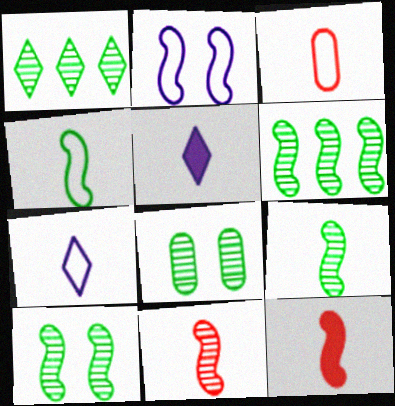[[1, 8, 9], 
[2, 6, 12], 
[3, 4, 7], 
[3, 5, 9], 
[6, 9, 10]]